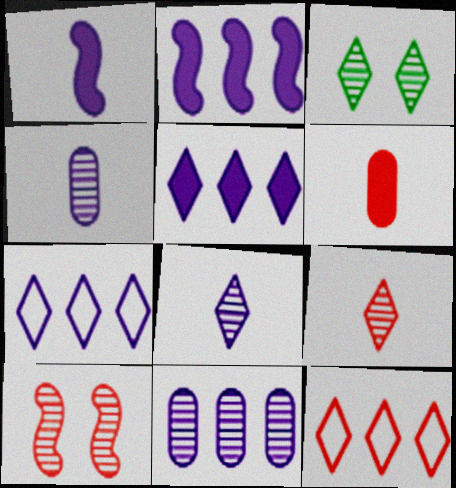[[2, 7, 11], 
[6, 10, 12]]